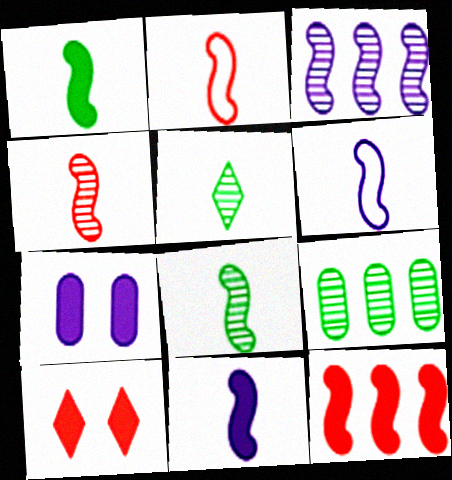[[1, 4, 6], 
[2, 8, 11], 
[6, 9, 10]]